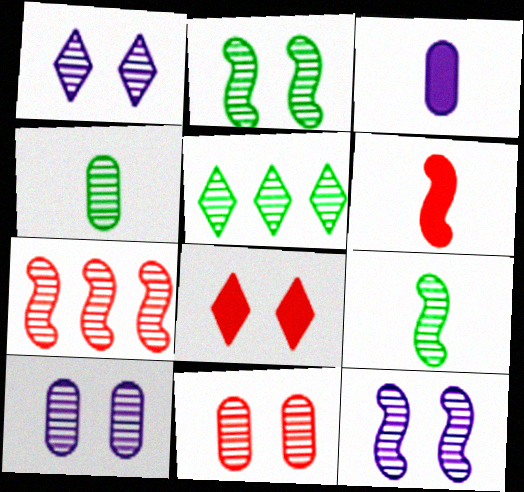[[1, 2, 11], 
[1, 4, 7], 
[1, 10, 12], 
[2, 4, 5], 
[7, 9, 12]]